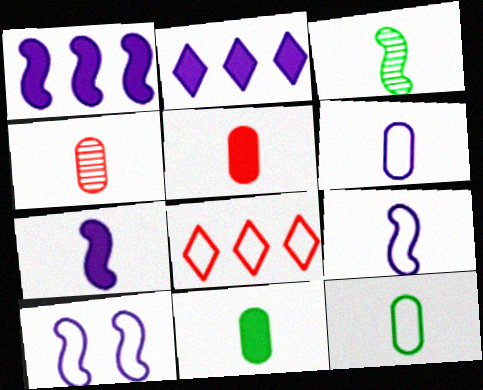[[4, 6, 11], 
[8, 10, 12]]